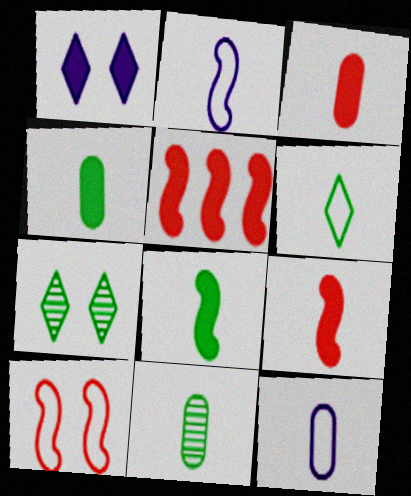[[1, 4, 5], 
[3, 11, 12], 
[5, 7, 12], 
[6, 8, 11]]